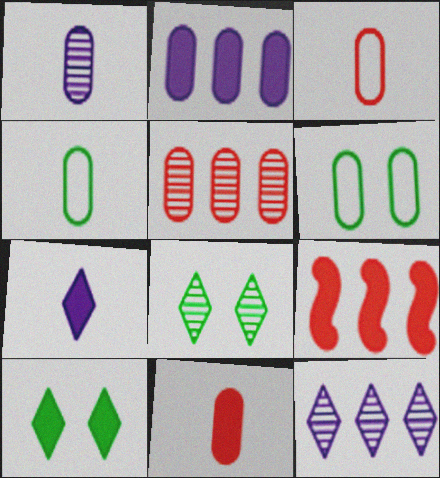[[1, 4, 11]]